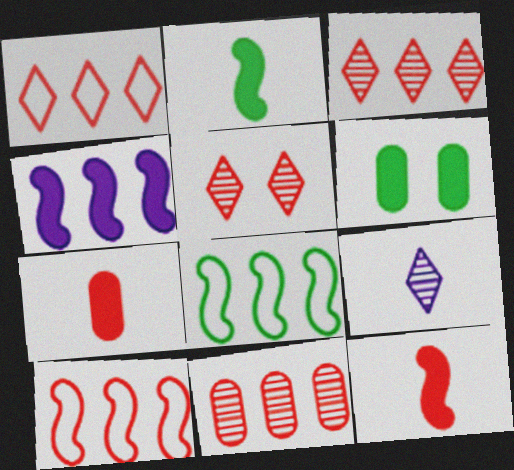[[5, 7, 10], 
[6, 9, 10]]